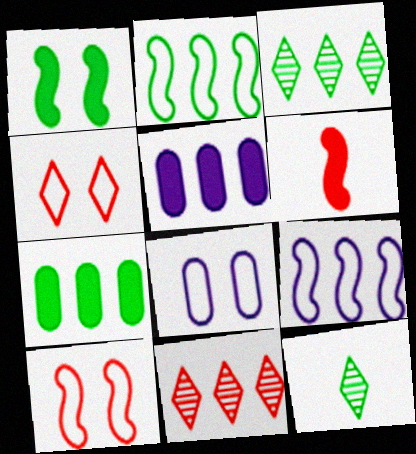[[2, 3, 7], 
[2, 5, 11], 
[3, 6, 8], 
[5, 10, 12], 
[7, 9, 11]]